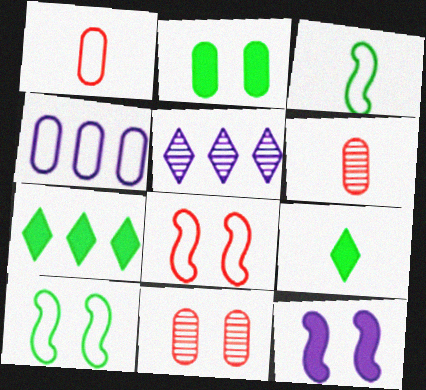[[2, 4, 6]]